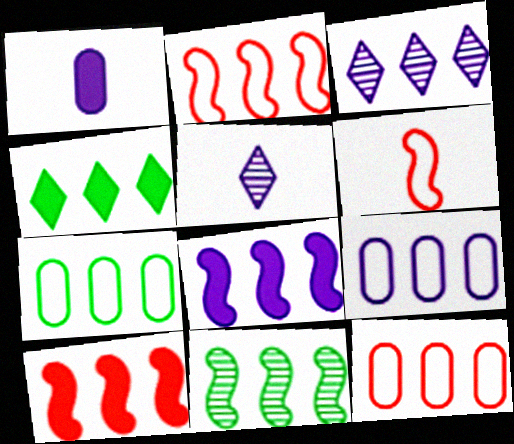[[2, 8, 11], 
[3, 7, 10], 
[3, 8, 9], 
[4, 7, 11], 
[7, 9, 12]]